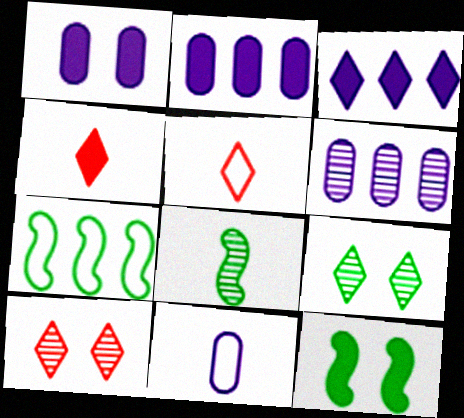[[1, 6, 11], 
[2, 4, 12], 
[3, 5, 9], 
[4, 8, 11], 
[5, 6, 12], 
[6, 8, 10], 
[7, 8, 12]]